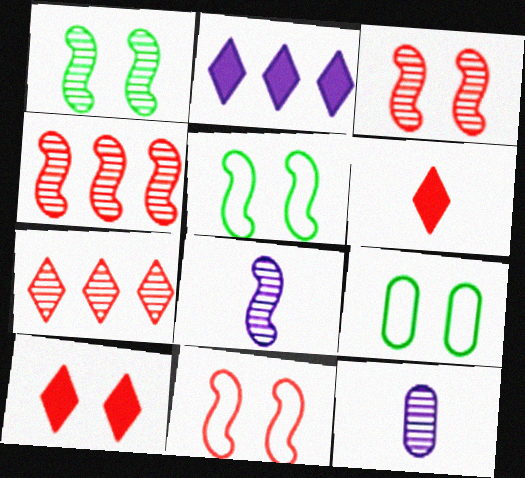[[1, 4, 8], 
[1, 7, 12]]